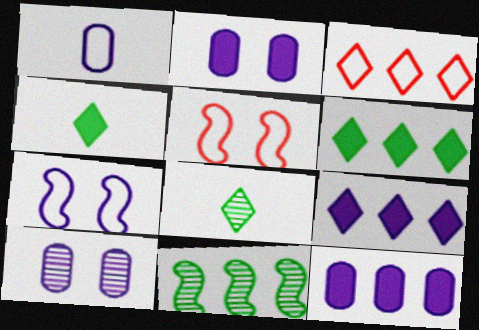[[1, 10, 12], 
[3, 11, 12], 
[5, 8, 12]]